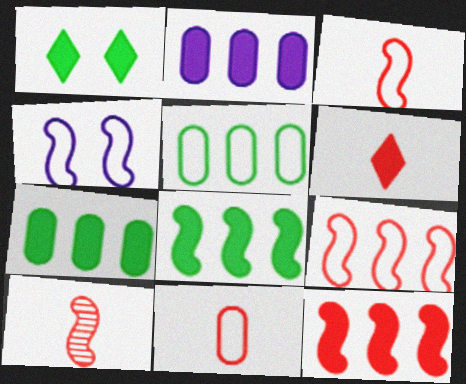[[4, 8, 10], 
[6, 10, 11]]